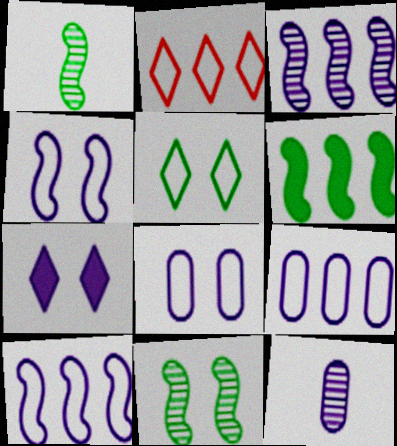[[7, 10, 12]]